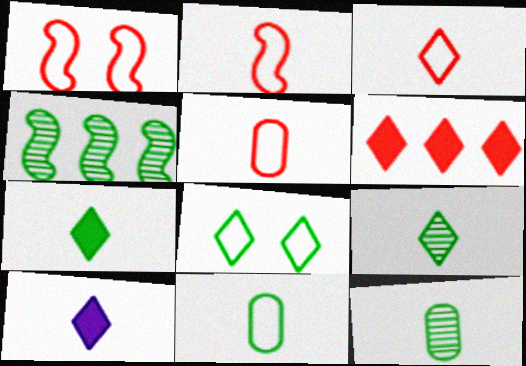[[2, 3, 5], 
[2, 10, 12], 
[3, 9, 10]]